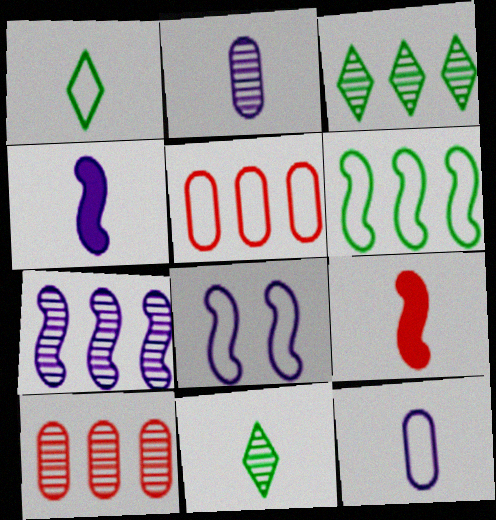[[1, 2, 9], 
[1, 5, 8], 
[3, 7, 10], 
[4, 7, 8], 
[9, 11, 12]]